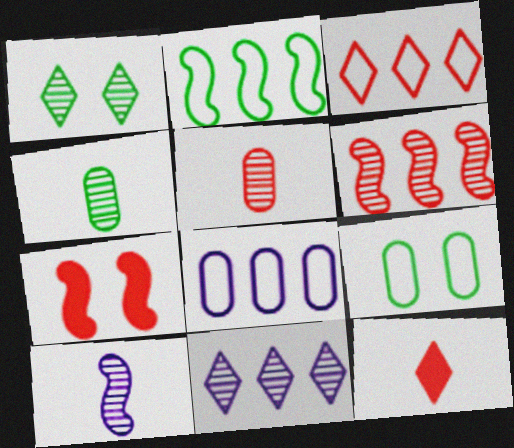[[2, 3, 8], 
[2, 7, 10], 
[3, 5, 7]]